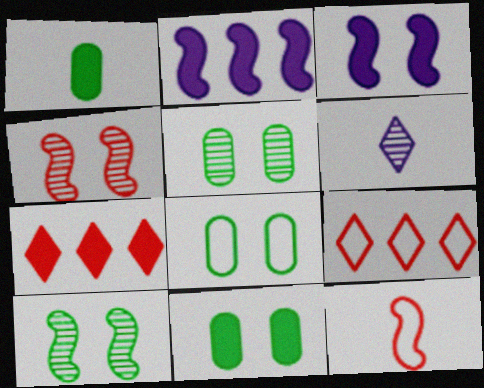[[1, 3, 7], 
[1, 6, 12], 
[2, 10, 12], 
[5, 8, 11]]